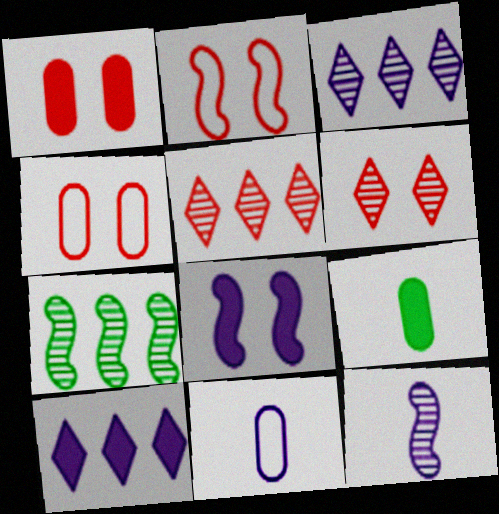[[1, 2, 6], 
[2, 3, 9], 
[3, 8, 11]]